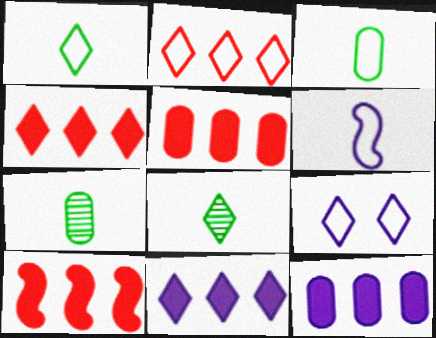[[1, 2, 9], 
[4, 5, 10], 
[4, 8, 9], 
[7, 9, 10]]